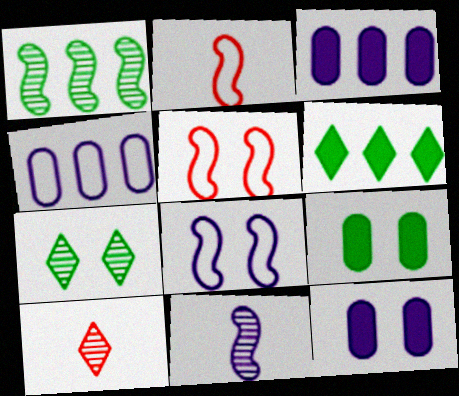[[2, 3, 7], 
[5, 7, 12]]